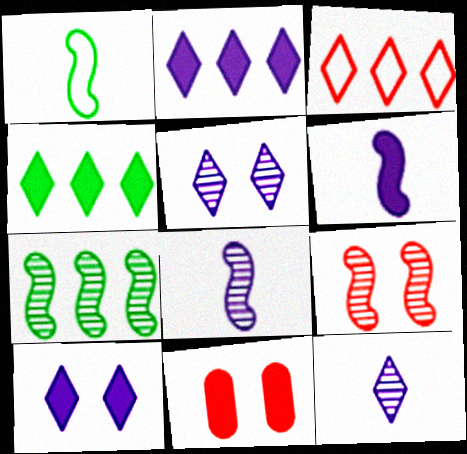[[4, 6, 11], 
[7, 8, 9]]